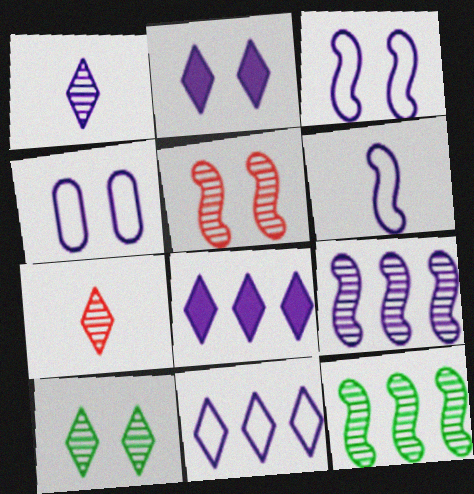[[1, 2, 11], 
[4, 6, 11]]